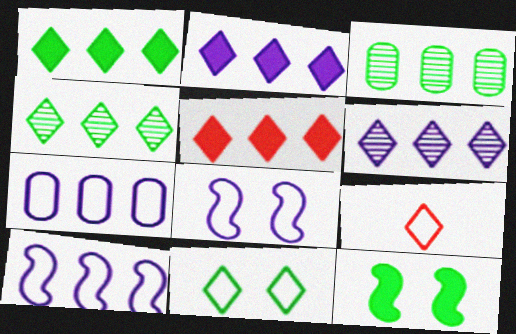[[1, 2, 5], 
[3, 5, 10]]